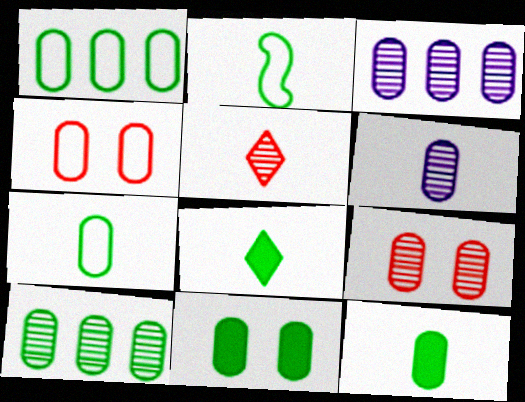[[3, 4, 12], 
[6, 9, 10], 
[7, 10, 11]]